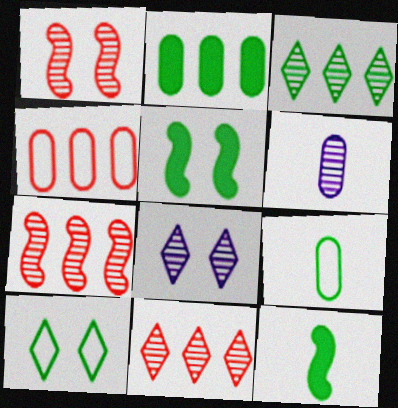[[1, 3, 6], 
[3, 5, 9], 
[4, 8, 12]]